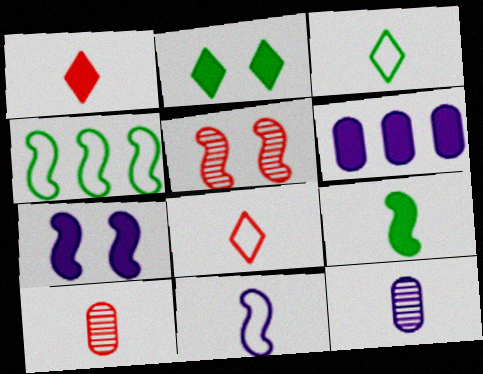[[3, 5, 6], 
[8, 9, 12]]